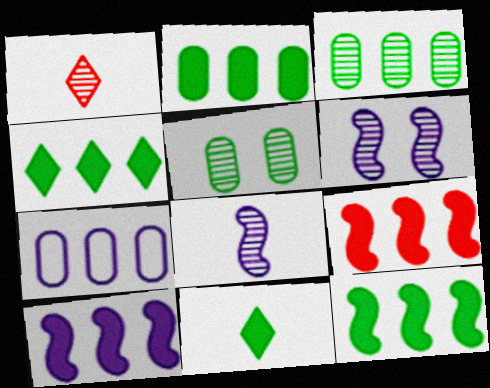[[1, 3, 6], 
[2, 4, 12], 
[9, 10, 12]]